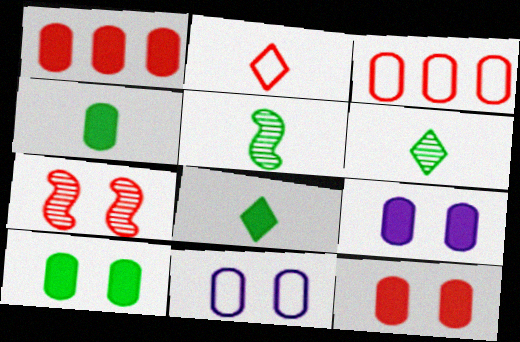[[1, 2, 7], 
[1, 4, 9], 
[9, 10, 12]]